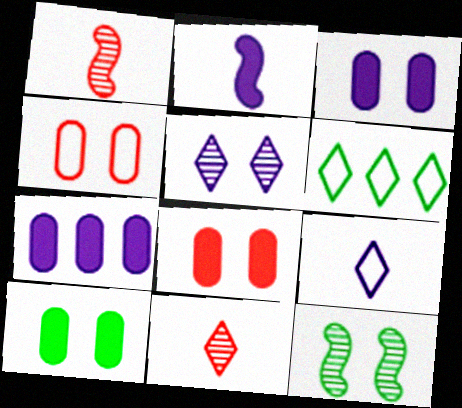[[1, 3, 6], 
[3, 8, 10]]